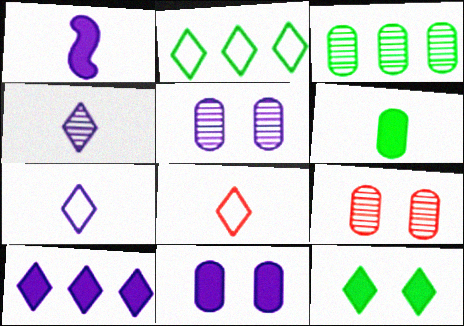[[1, 2, 9], 
[1, 10, 11]]